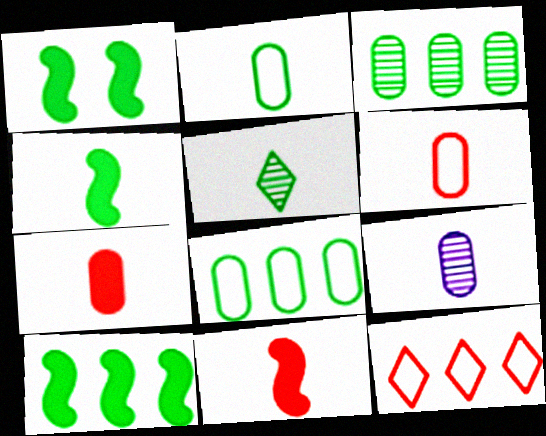[[1, 4, 10], 
[1, 5, 8], 
[1, 9, 12], 
[2, 4, 5], 
[2, 7, 9]]